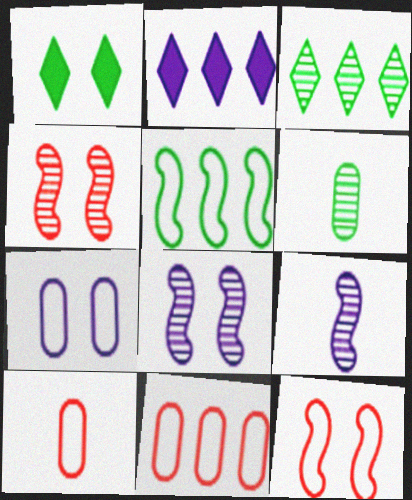[[1, 4, 7], 
[1, 5, 6], 
[1, 9, 11], 
[2, 6, 12], 
[2, 7, 9]]